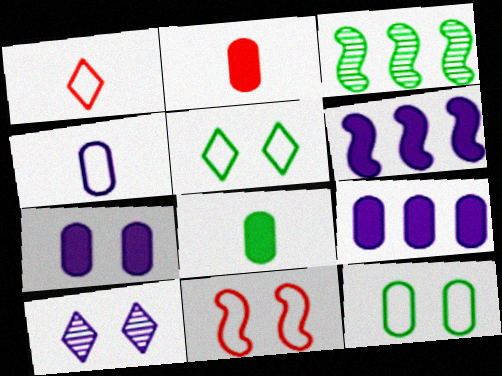[[1, 3, 7], 
[3, 5, 8], 
[4, 6, 10]]